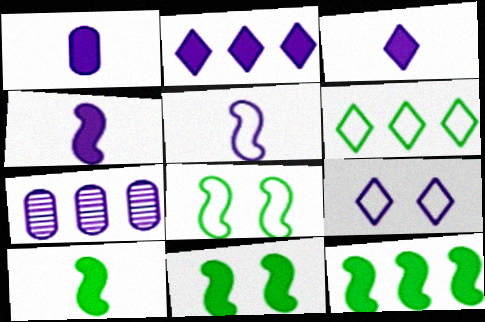[[1, 3, 4], 
[4, 7, 9], 
[10, 11, 12]]